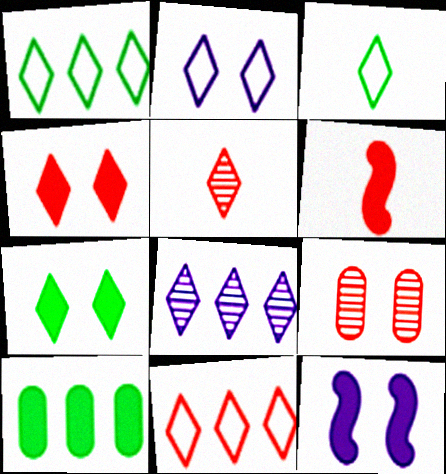[[2, 3, 11], 
[3, 4, 8], 
[4, 5, 11], 
[6, 9, 11]]